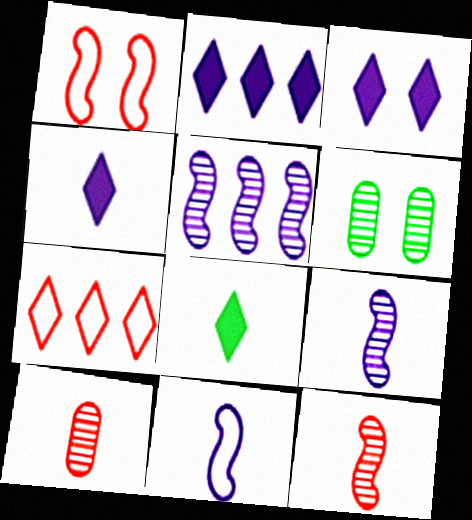[[1, 3, 6], 
[2, 3, 4], 
[8, 10, 11]]